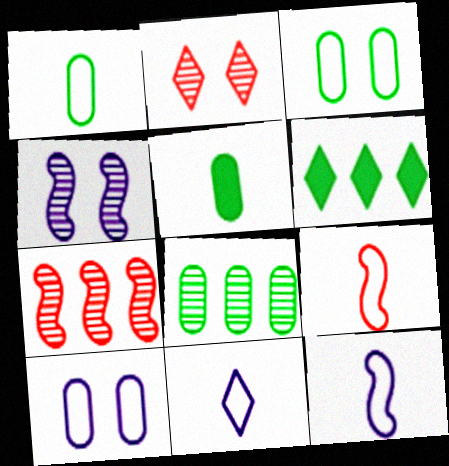[[1, 9, 11], 
[2, 6, 11], 
[3, 5, 8]]